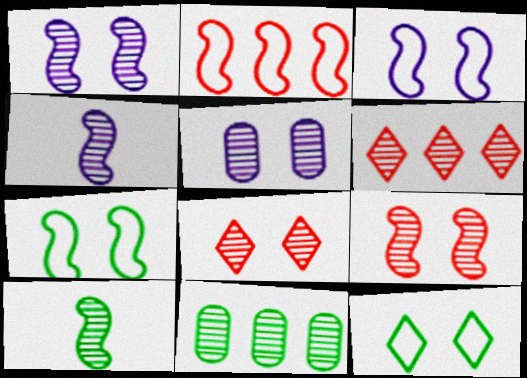[[4, 8, 11], 
[5, 6, 10]]